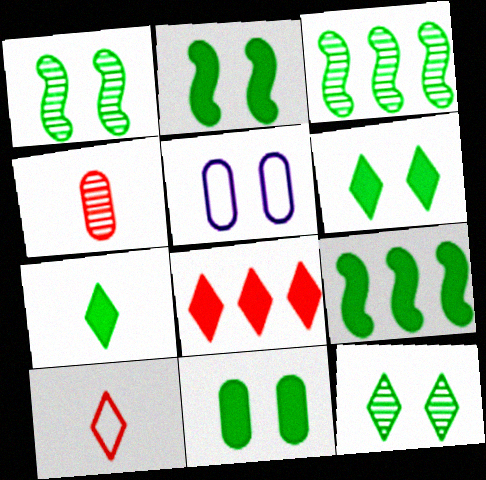[[2, 6, 11], 
[7, 9, 11]]